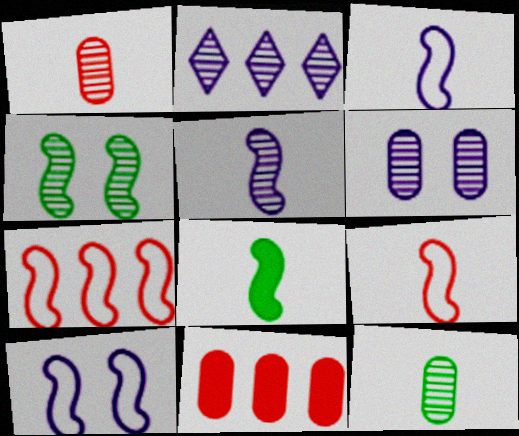[[1, 2, 4], 
[2, 5, 6], 
[5, 8, 9]]